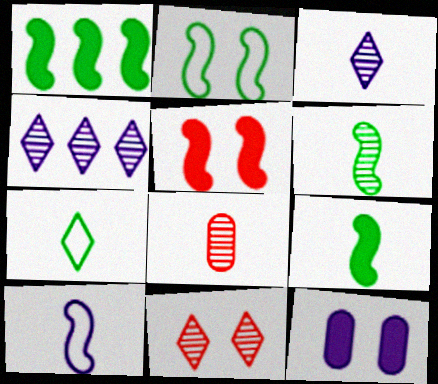[[1, 2, 6], 
[2, 11, 12], 
[3, 6, 8], 
[4, 10, 12]]